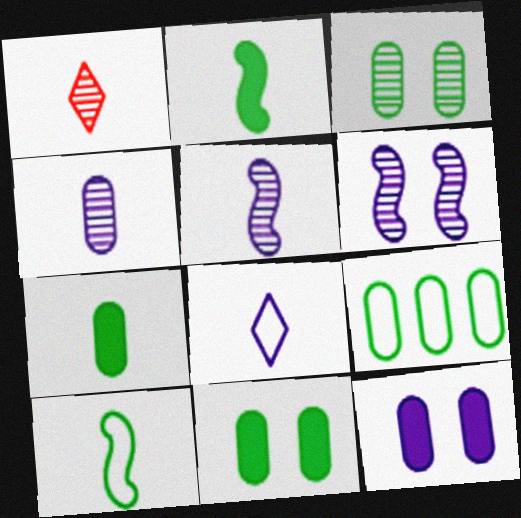[[3, 7, 9]]